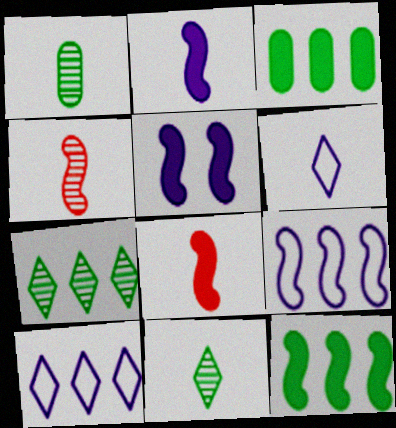[[1, 6, 8], 
[5, 8, 12]]